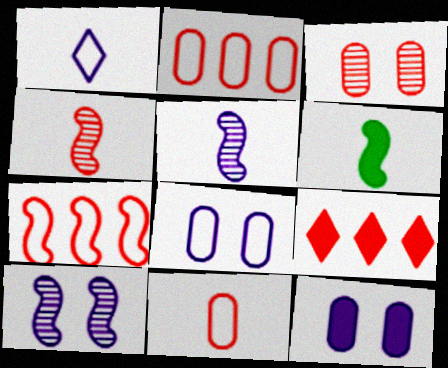[[6, 7, 10], 
[6, 9, 12]]